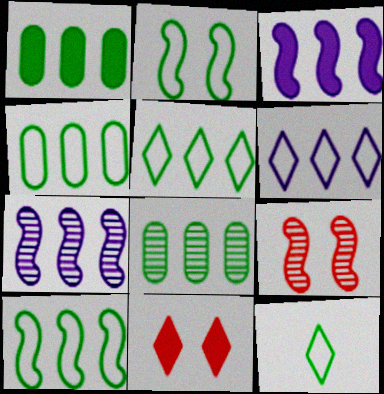[[1, 4, 8], 
[2, 4, 12], 
[4, 5, 10]]